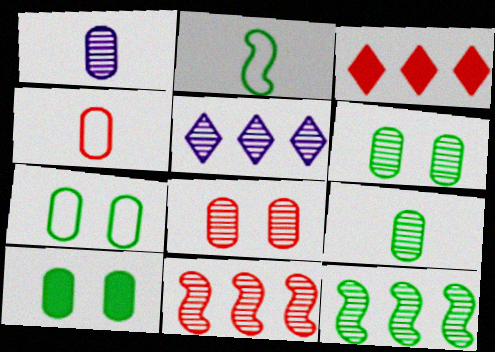[[6, 7, 10]]